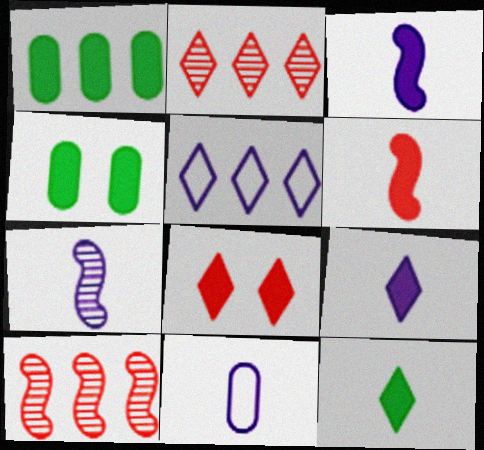[[1, 3, 8], 
[1, 5, 10], 
[7, 9, 11]]